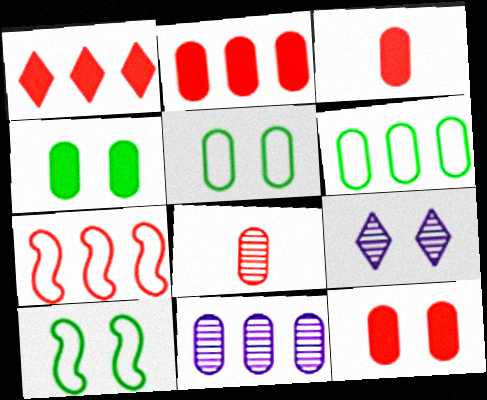[[2, 3, 12], 
[2, 6, 11], 
[3, 5, 11], 
[9, 10, 12]]